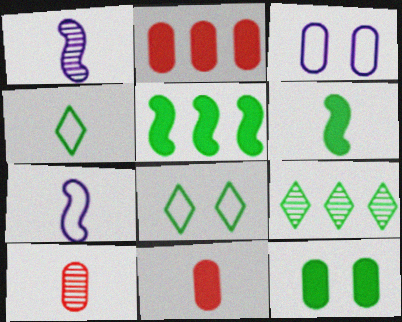[[1, 2, 8], 
[1, 4, 11]]